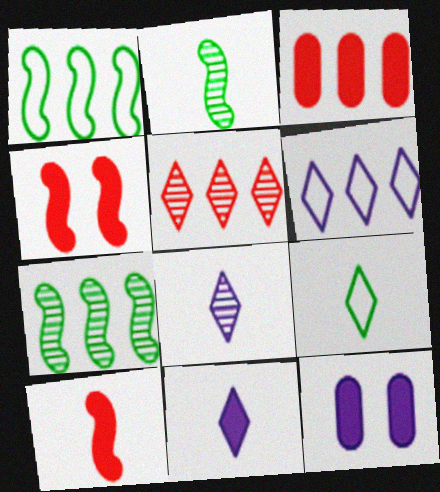[[3, 6, 7]]